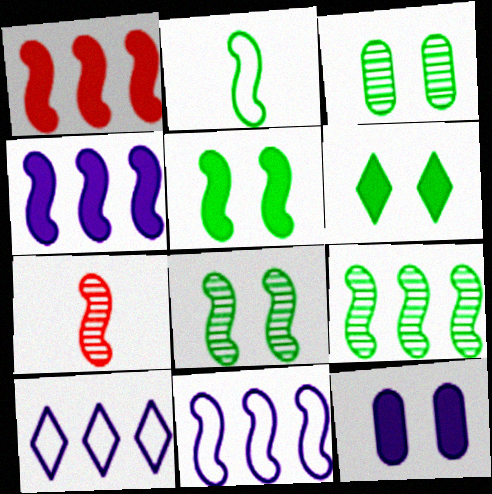[[1, 9, 11], 
[2, 5, 9], 
[5, 7, 11]]